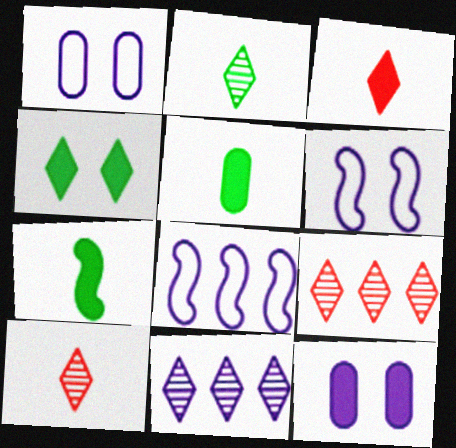[[1, 7, 9], 
[5, 6, 9]]